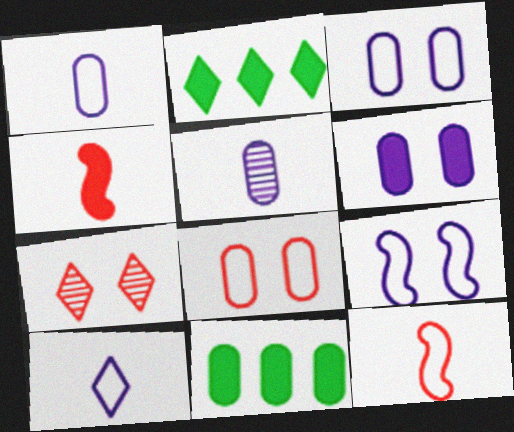[[2, 4, 6], 
[2, 7, 10], 
[5, 8, 11]]